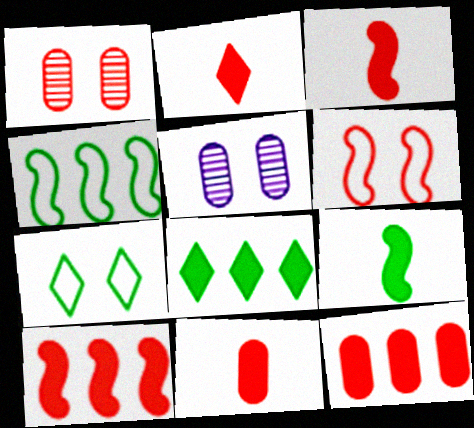[[2, 3, 11], 
[2, 4, 5]]